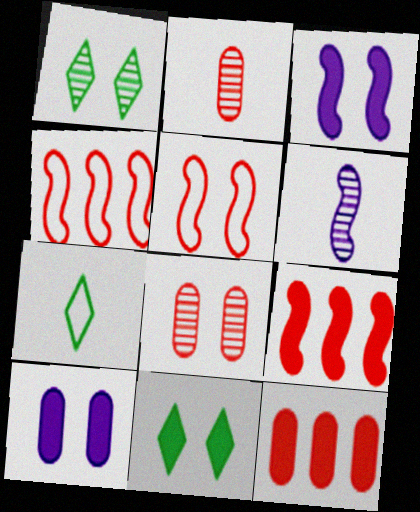[[1, 5, 10]]